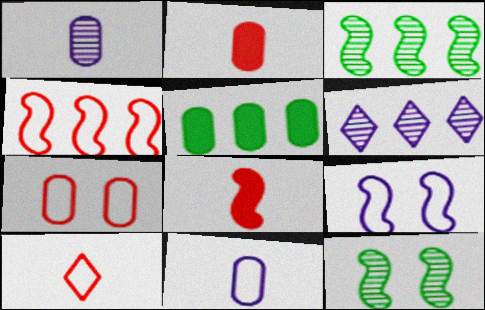[[1, 5, 7], 
[3, 8, 9], 
[4, 5, 6], 
[4, 7, 10]]